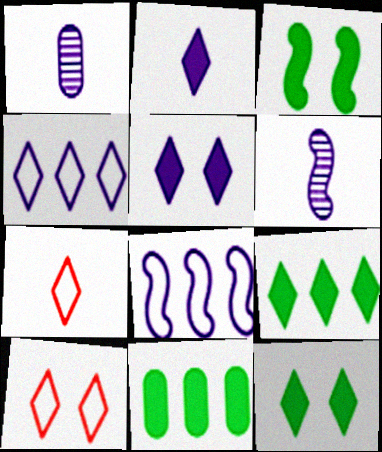[[1, 5, 8], 
[6, 10, 11]]